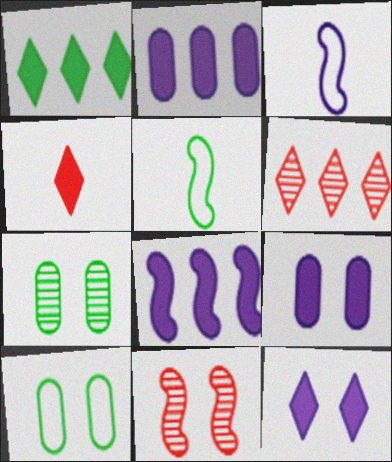[[1, 4, 12], 
[1, 5, 7], 
[5, 6, 9], 
[5, 8, 11], 
[10, 11, 12]]